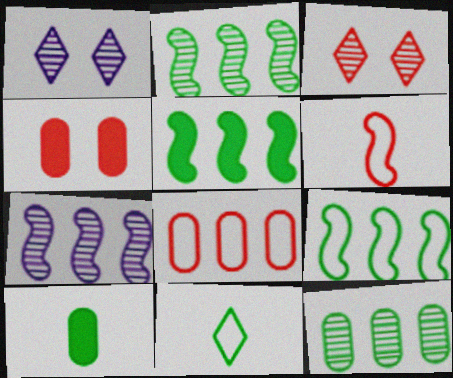[[2, 5, 9], 
[4, 7, 11]]